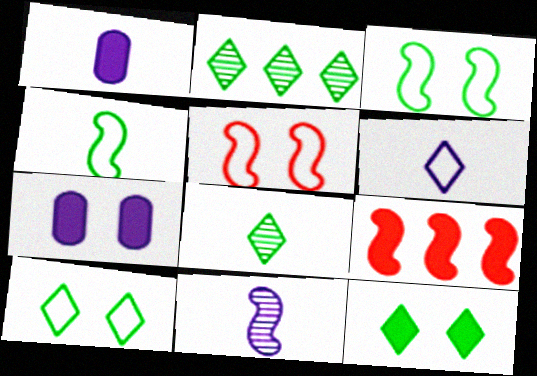[[1, 2, 5], 
[1, 6, 11], 
[1, 9, 12], 
[3, 9, 11]]